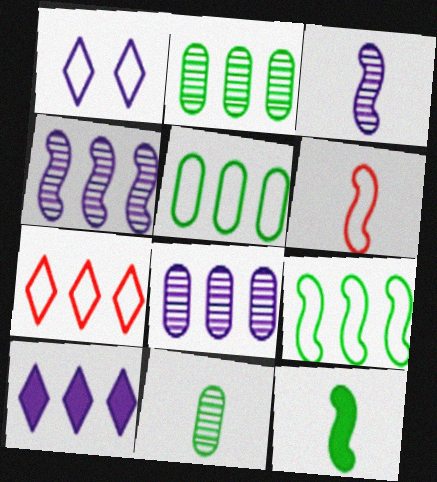[[1, 5, 6], 
[3, 6, 12]]